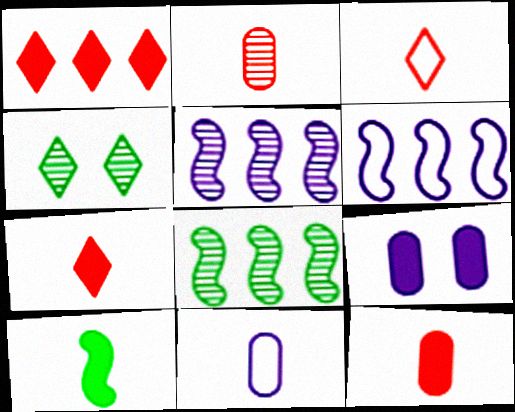[[1, 9, 10], 
[2, 4, 5], 
[3, 8, 9], 
[4, 6, 12]]